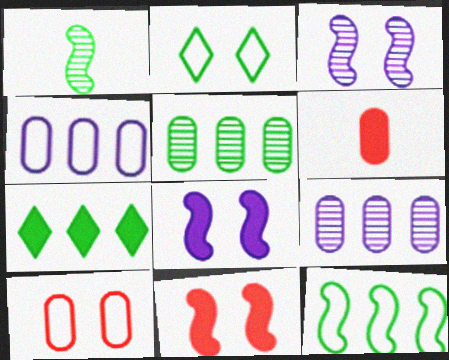[[5, 7, 12], 
[6, 7, 8]]